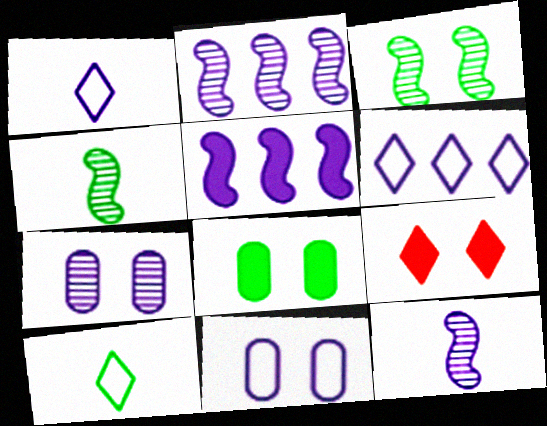[[1, 5, 7], 
[3, 9, 11]]